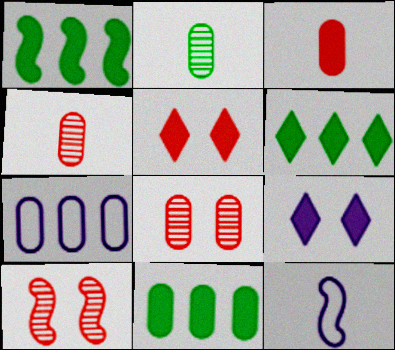[[1, 3, 9], 
[1, 6, 11], 
[1, 10, 12], 
[6, 8, 12]]